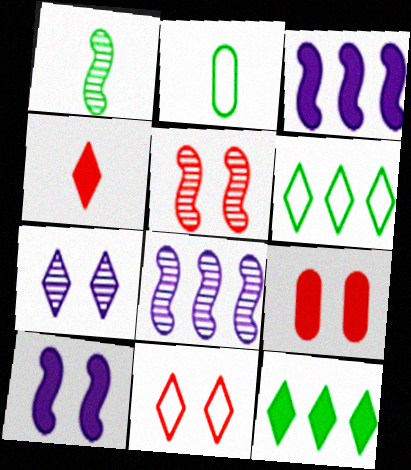[[1, 5, 8], 
[4, 6, 7], 
[5, 9, 11]]